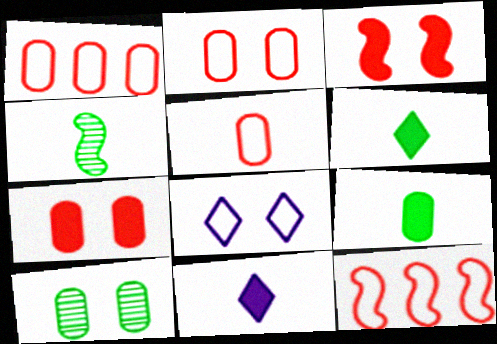[[1, 2, 5], 
[3, 8, 10], 
[4, 5, 11], 
[10, 11, 12]]